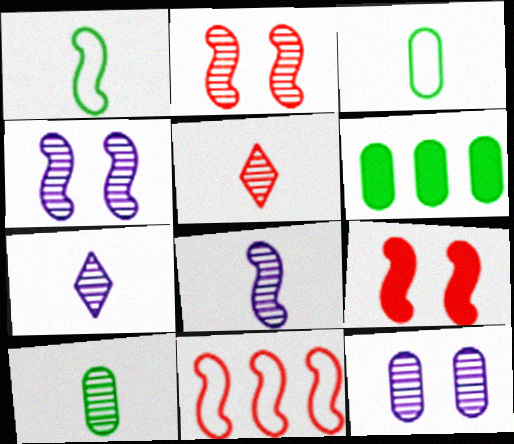[[5, 8, 10]]